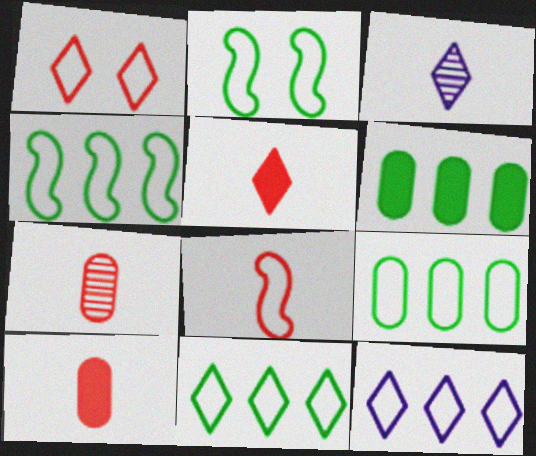[[4, 9, 11], 
[5, 7, 8]]